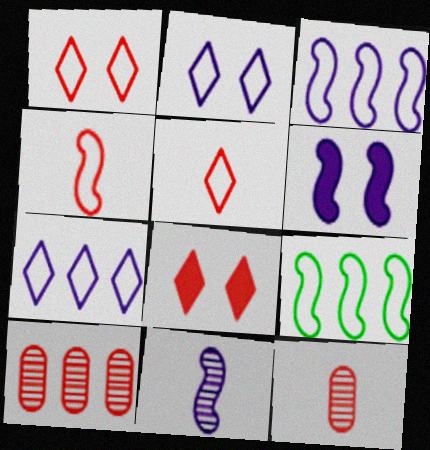[[3, 6, 11], 
[4, 8, 10]]